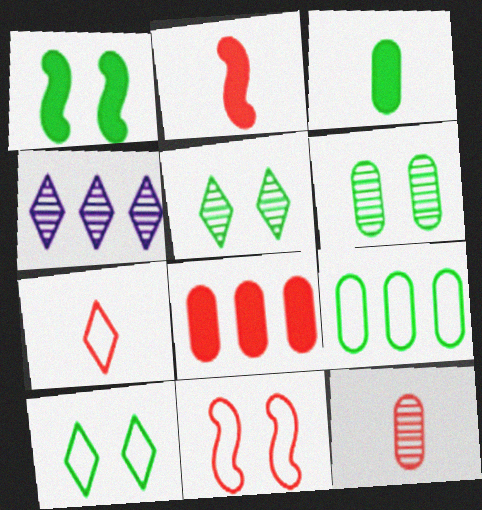[[1, 6, 10], 
[2, 7, 12], 
[3, 4, 11], 
[3, 6, 9]]